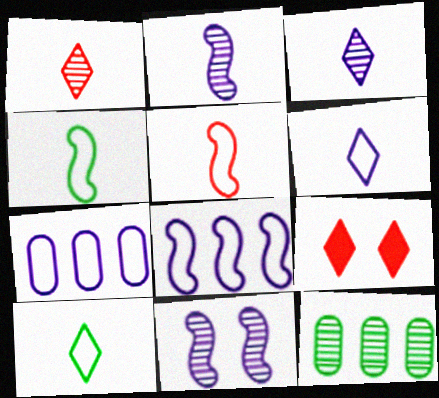[[1, 11, 12]]